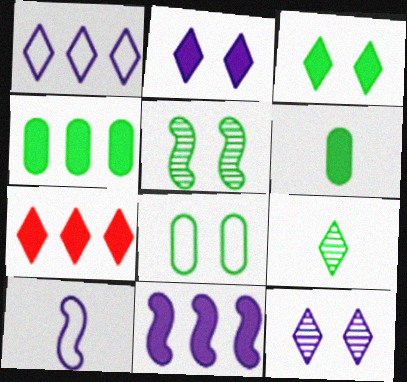[[3, 5, 8], 
[4, 7, 11]]